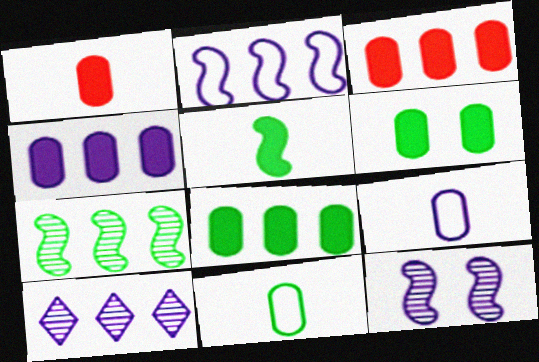[[1, 4, 6], 
[2, 4, 10], 
[3, 4, 8]]